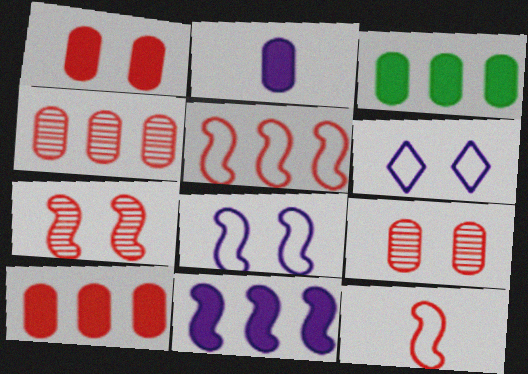[[1, 2, 3]]